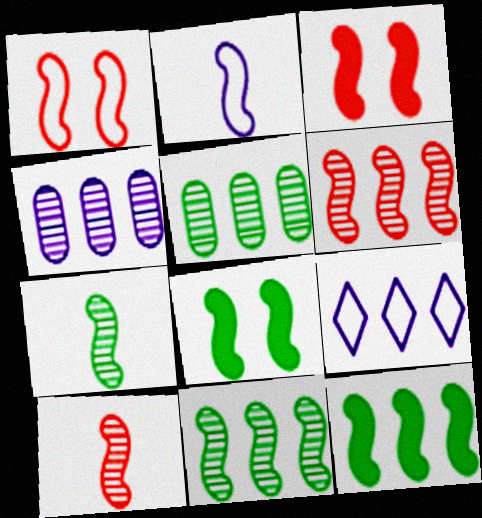[[2, 3, 11], 
[2, 6, 8]]